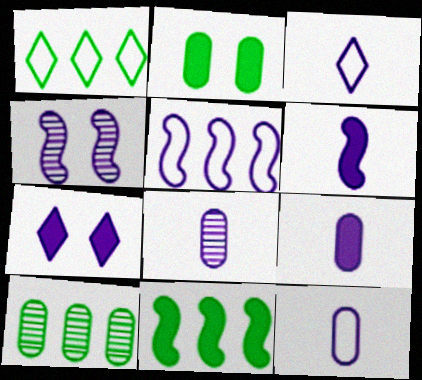[[1, 10, 11], 
[3, 6, 8], 
[4, 5, 6], 
[5, 7, 8], 
[8, 9, 12]]